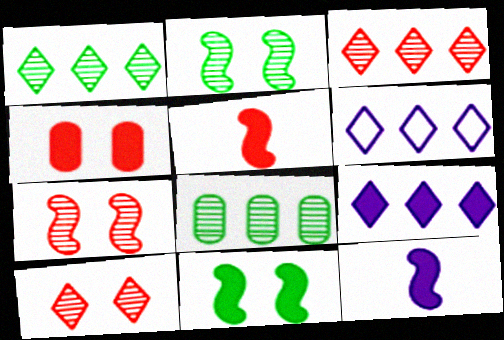[]